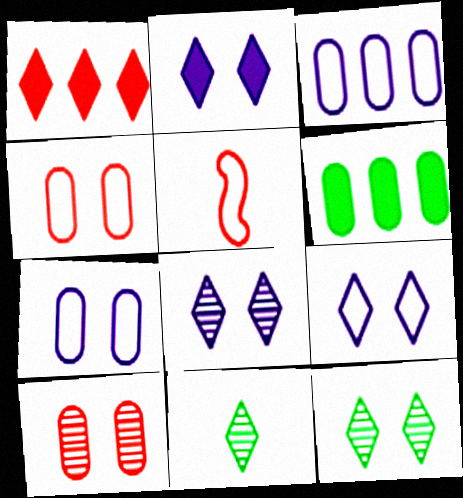[[1, 5, 10], 
[1, 9, 11], 
[2, 8, 9], 
[5, 6, 8]]